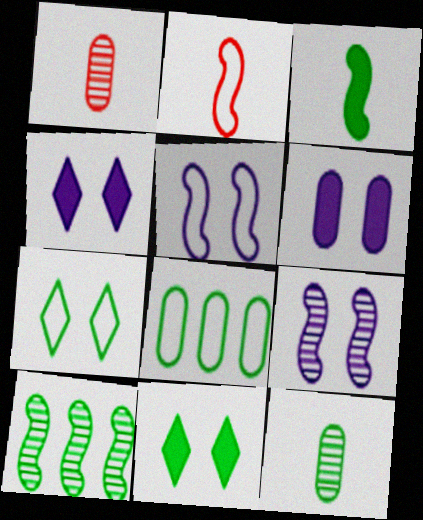[[1, 6, 8]]